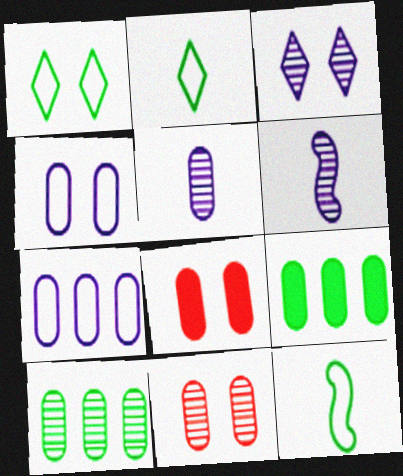[[5, 10, 11]]